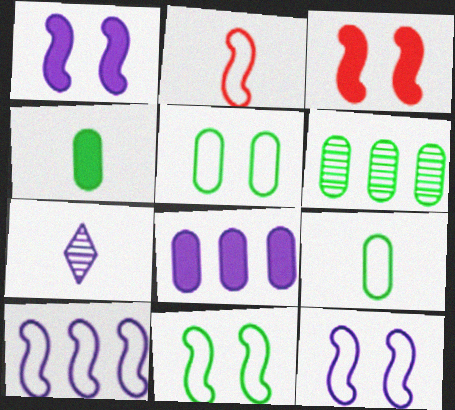[[2, 4, 7], 
[2, 10, 11], 
[4, 5, 6], 
[7, 8, 12]]